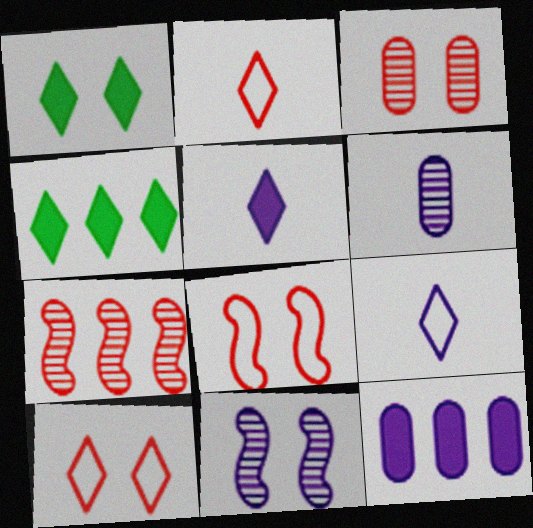[[4, 6, 8], 
[9, 11, 12]]